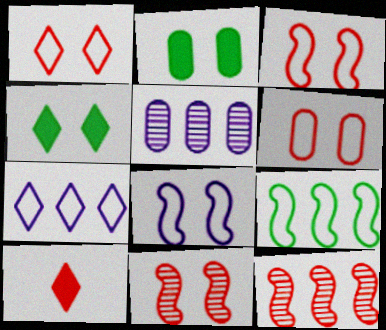[[1, 3, 6], 
[6, 10, 12]]